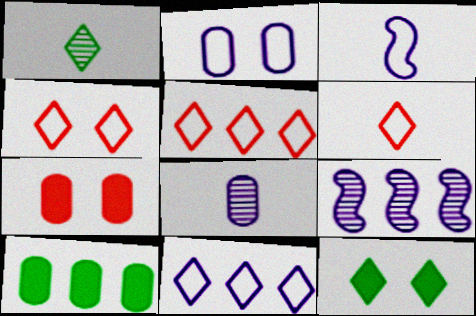[[2, 3, 11], 
[4, 5, 6], 
[5, 9, 10]]